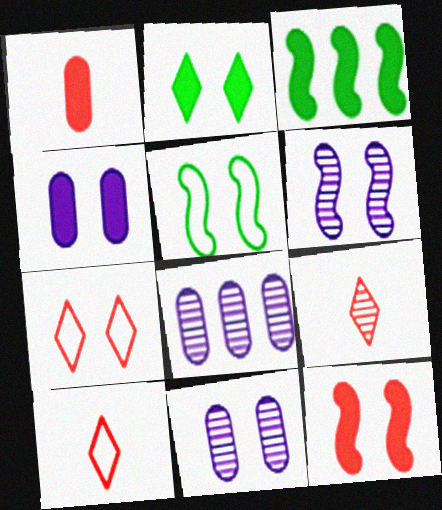[[2, 4, 12], 
[3, 10, 11], 
[5, 6, 12]]